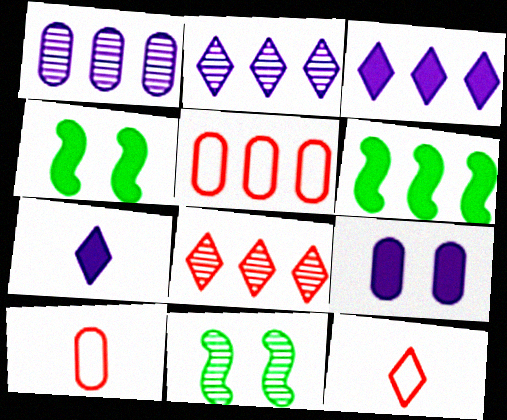[[1, 4, 12], 
[2, 4, 10], 
[2, 5, 6], 
[3, 10, 11], 
[5, 7, 11]]